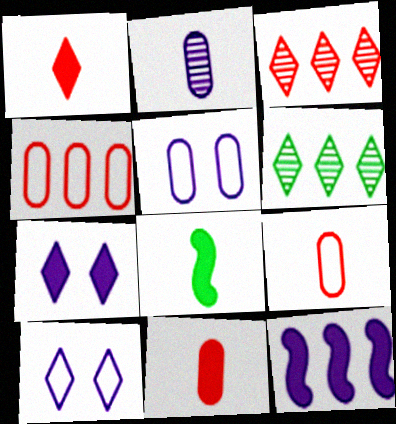[[1, 6, 10], 
[2, 10, 12], 
[3, 5, 8], 
[4, 6, 12]]